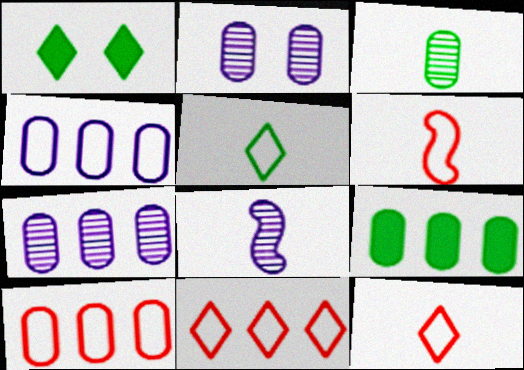[[1, 6, 7], 
[1, 8, 10], 
[7, 9, 10]]